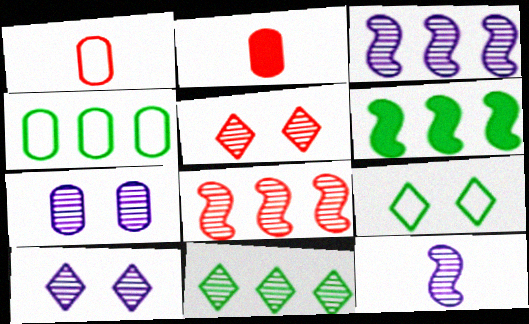[[1, 6, 10], 
[2, 3, 9], 
[2, 4, 7], 
[4, 6, 11]]